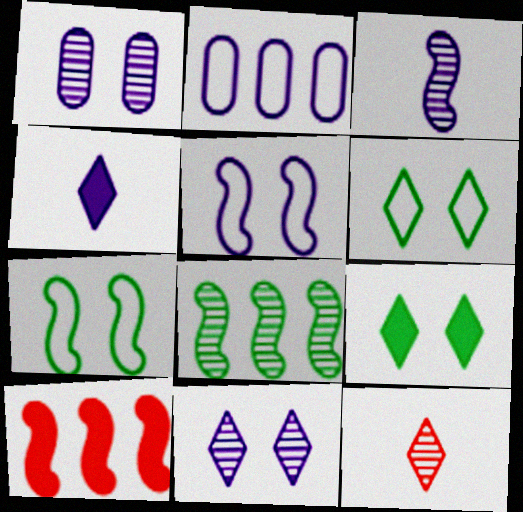[[1, 8, 12], 
[3, 7, 10]]